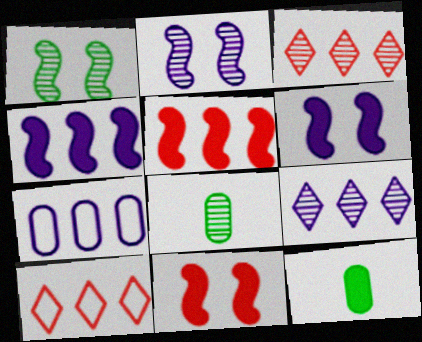[[2, 3, 8], 
[2, 10, 12], 
[4, 7, 9], 
[6, 8, 10]]